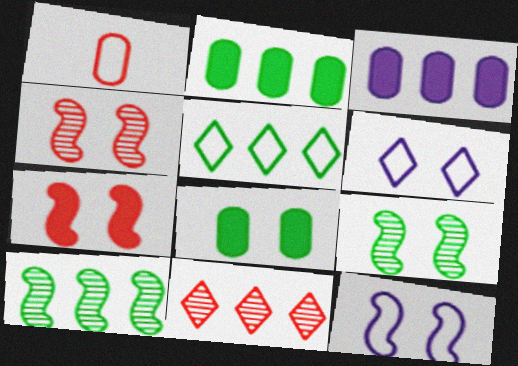[[1, 5, 12], 
[1, 7, 11], 
[2, 5, 10], 
[4, 6, 8], 
[7, 9, 12]]